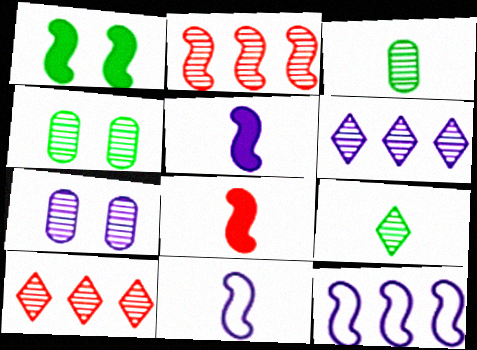[[1, 2, 11], 
[2, 7, 9]]